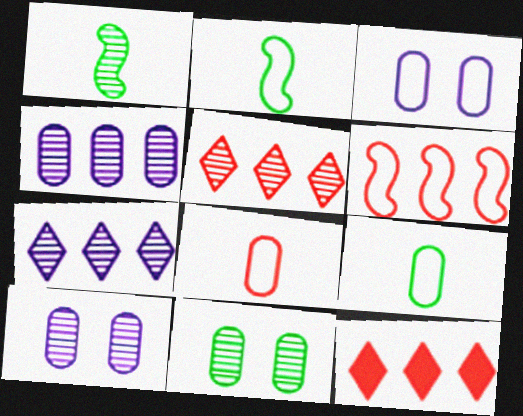[[1, 3, 12], 
[1, 5, 10], 
[2, 10, 12]]